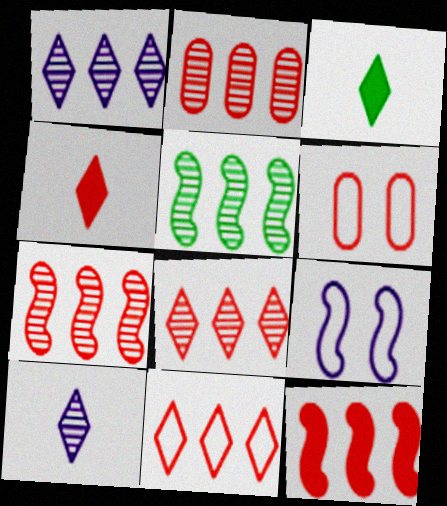[[1, 2, 5], 
[2, 3, 9], 
[2, 7, 8], 
[2, 11, 12], 
[4, 6, 7]]